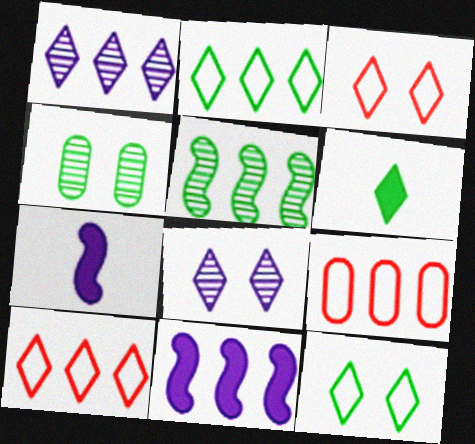[[1, 3, 6], 
[4, 7, 10], 
[6, 8, 10]]